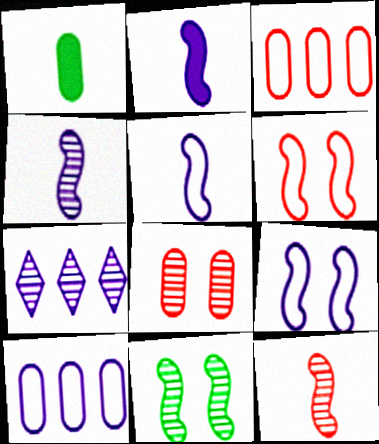[[1, 6, 7], 
[1, 8, 10], 
[2, 4, 5]]